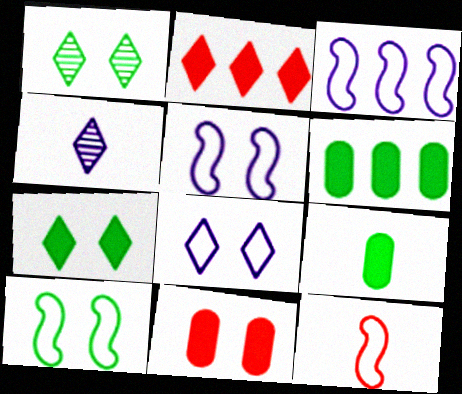[[1, 5, 11], 
[3, 10, 12], 
[4, 9, 12]]